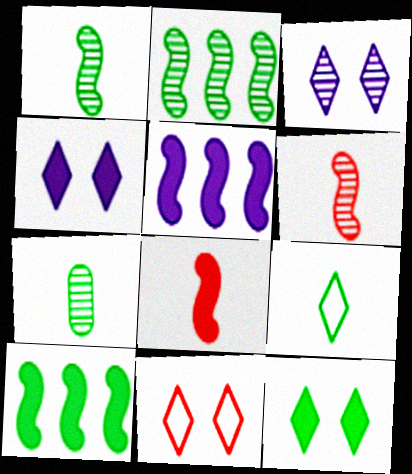[[3, 11, 12], 
[5, 7, 11]]